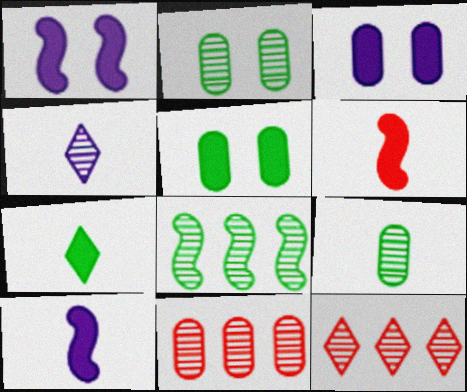[]